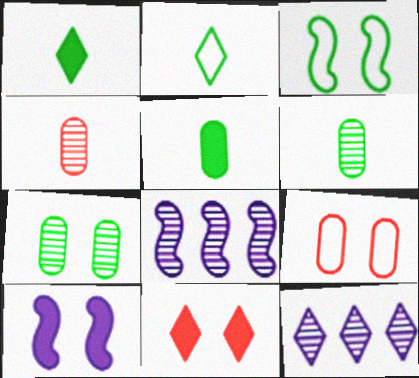[[1, 8, 9], 
[2, 11, 12]]